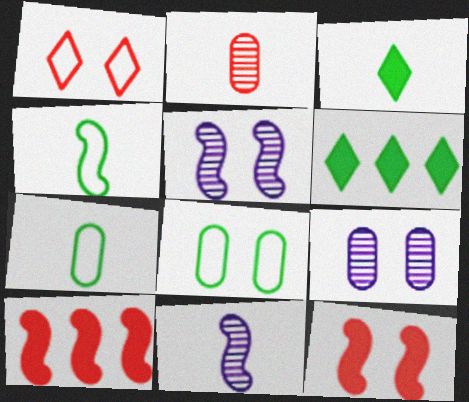[[1, 2, 10], 
[4, 5, 10]]